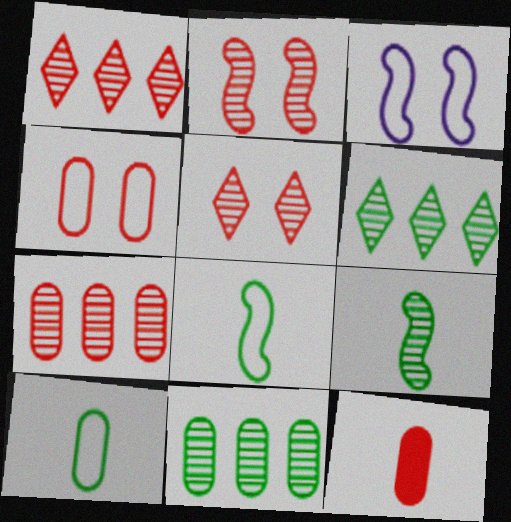[[3, 6, 12], 
[4, 7, 12]]